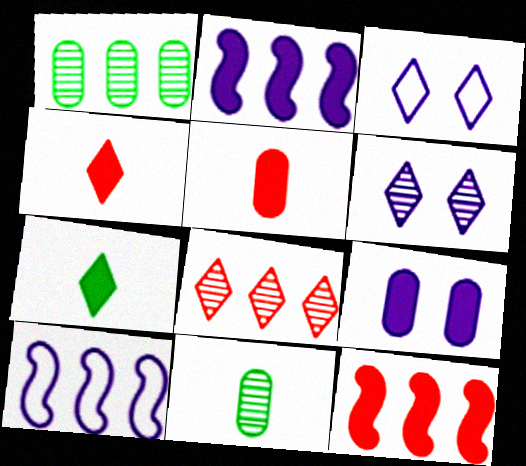[[3, 7, 8], 
[3, 11, 12], 
[7, 9, 12]]